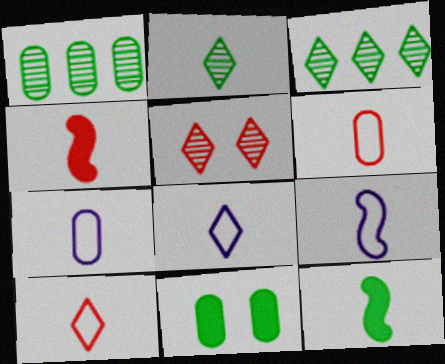[[2, 4, 7], 
[7, 8, 9]]